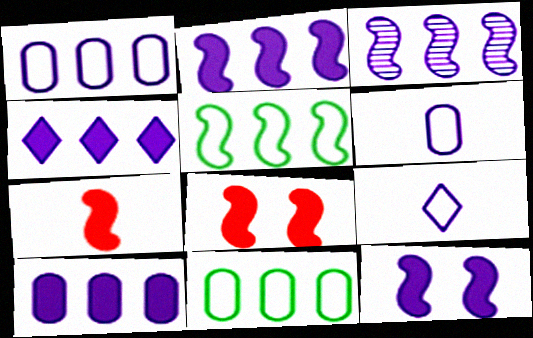[[1, 3, 4], 
[2, 4, 10]]